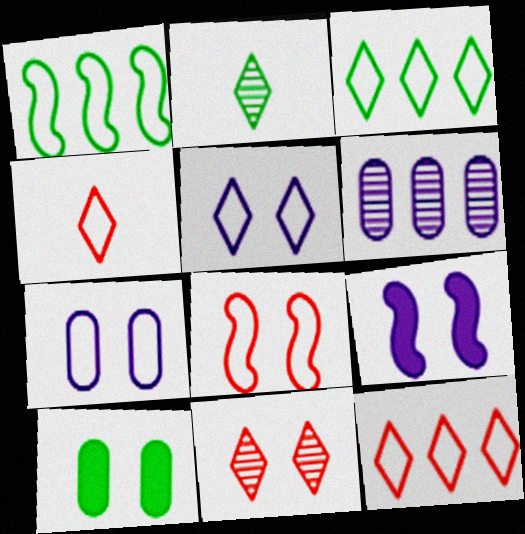[[1, 2, 10], 
[1, 4, 7], 
[3, 4, 5]]